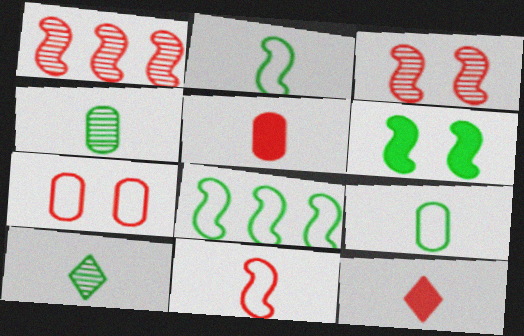[[1, 7, 12]]